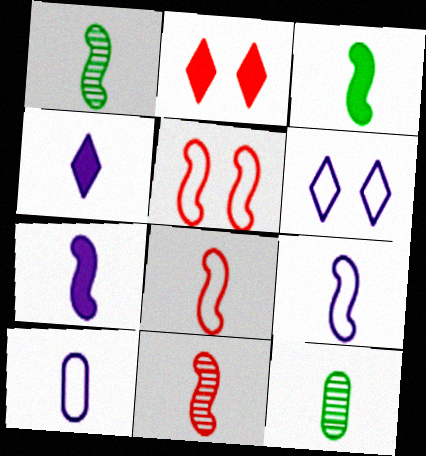[[1, 7, 8], 
[3, 9, 11], 
[4, 8, 12]]